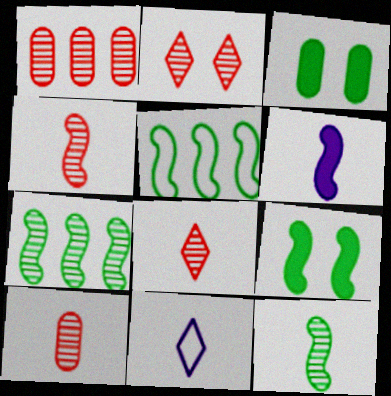[[1, 2, 4], 
[1, 9, 11], 
[4, 8, 10], 
[5, 9, 12]]